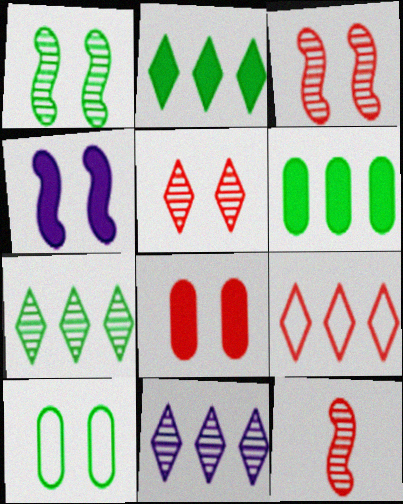[[2, 9, 11], 
[4, 5, 10], 
[8, 9, 12]]